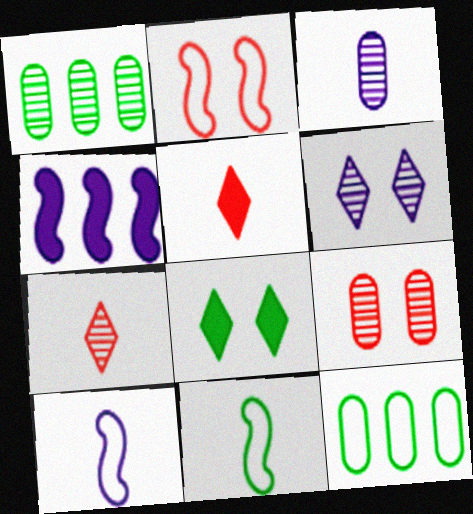[[1, 3, 9], 
[1, 8, 11], 
[3, 5, 11]]